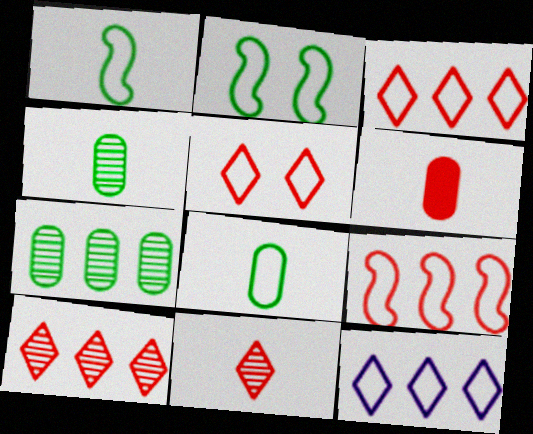[]